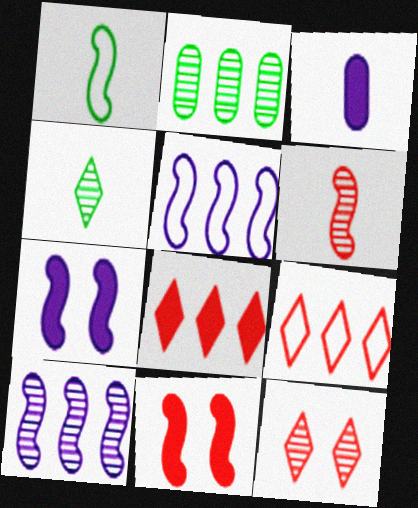[[1, 10, 11], 
[2, 5, 8]]